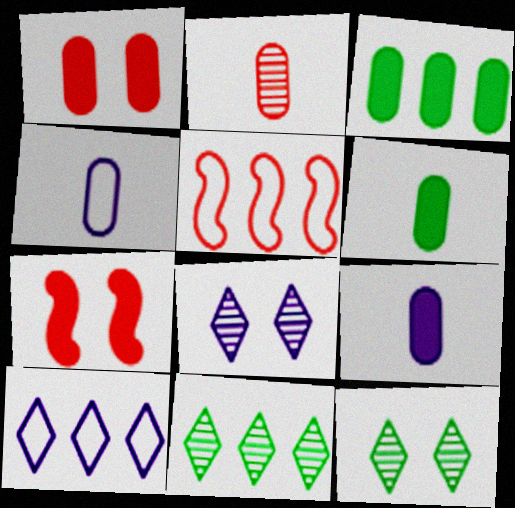[[1, 3, 9], 
[2, 4, 6], 
[4, 7, 11], 
[5, 6, 8], 
[5, 9, 12]]